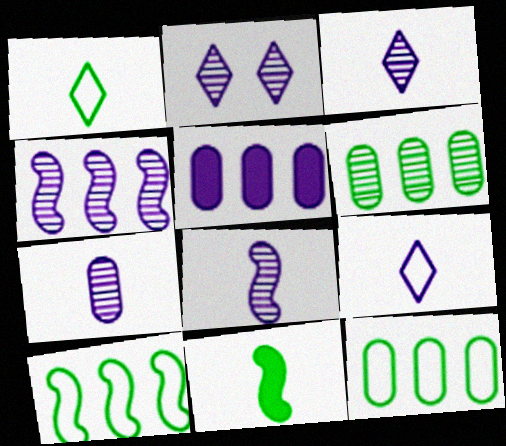[[2, 4, 7], 
[3, 7, 8]]